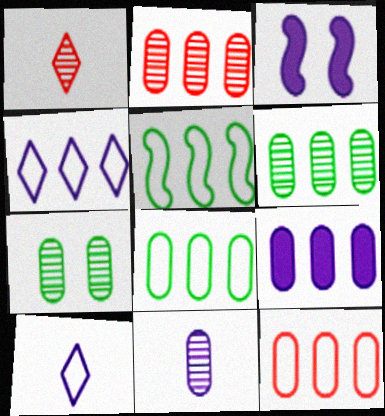[[1, 3, 8], 
[2, 7, 11], 
[2, 8, 9], 
[3, 4, 11], 
[4, 5, 12], 
[6, 9, 12]]